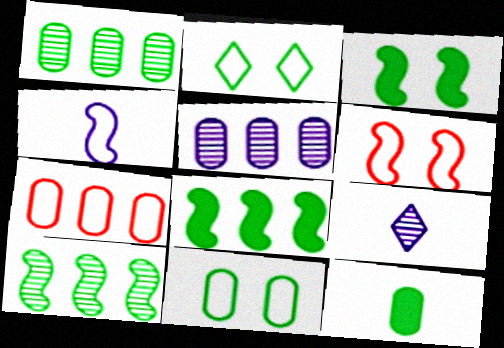[[1, 11, 12], 
[2, 4, 7], 
[2, 10, 12], 
[3, 7, 9]]